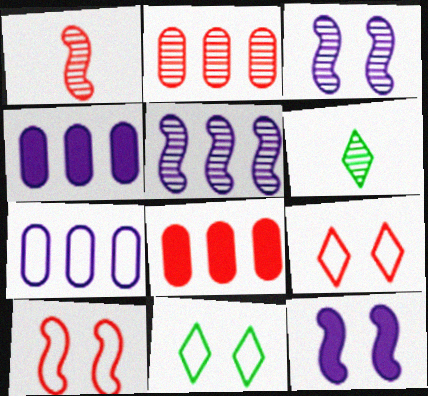[[1, 4, 11], 
[1, 8, 9], 
[2, 3, 6], 
[4, 6, 10]]